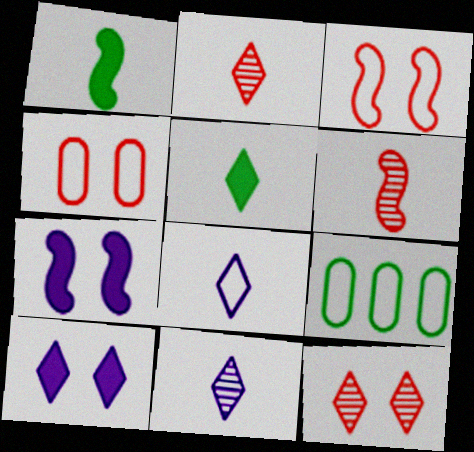[[2, 5, 8], 
[2, 7, 9], 
[3, 8, 9], 
[6, 9, 10]]